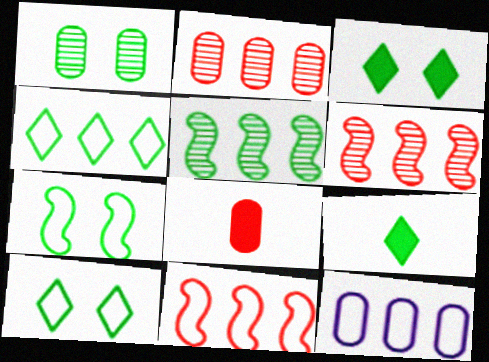[[1, 3, 7], 
[1, 8, 12], 
[4, 11, 12]]